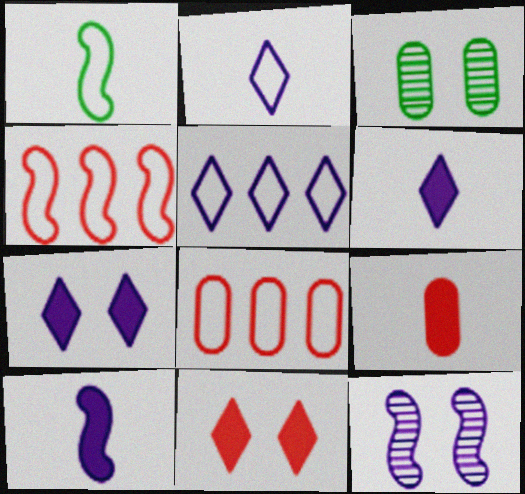[[3, 4, 6]]